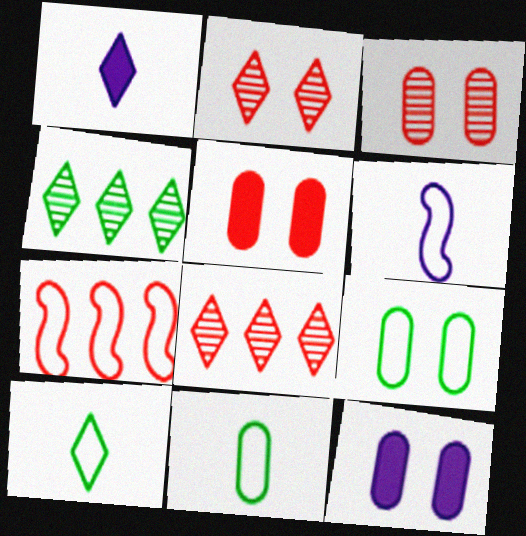[[3, 9, 12], 
[4, 5, 6]]